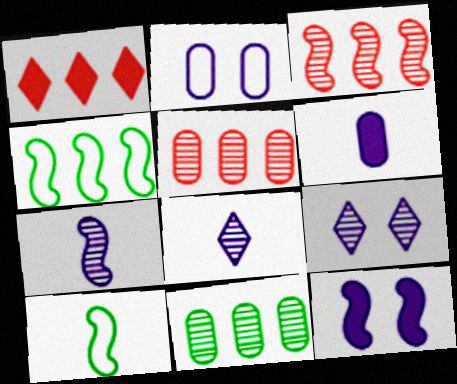[[2, 9, 12], 
[3, 10, 12]]